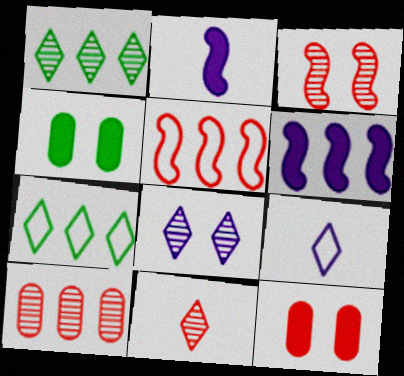[[1, 8, 11], 
[3, 10, 11], 
[5, 11, 12], 
[6, 7, 10]]